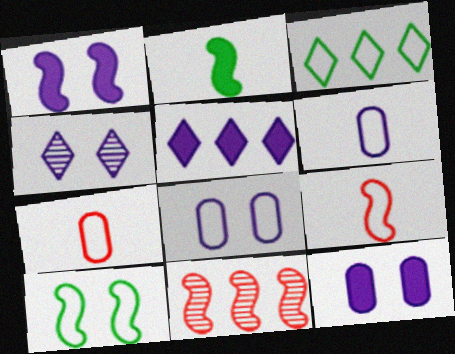[[1, 4, 8], 
[3, 8, 9]]